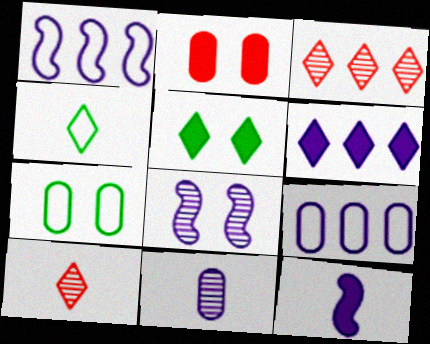[[1, 8, 12], 
[3, 7, 12]]